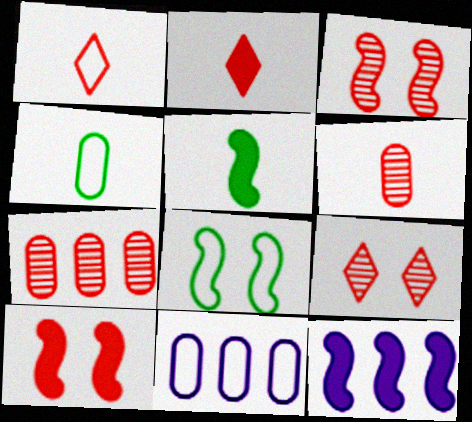[[1, 7, 10], 
[1, 8, 11], 
[4, 9, 12], 
[5, 9, 11], 
[5, 10, 12]]